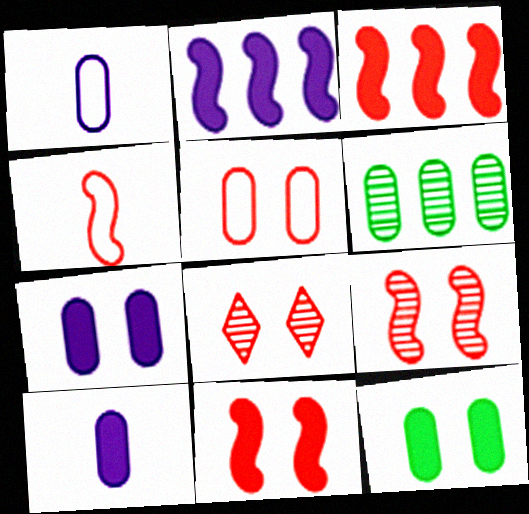[[3, 4, 9], 
[5, 6, 10], 
[5, 8, 11]]